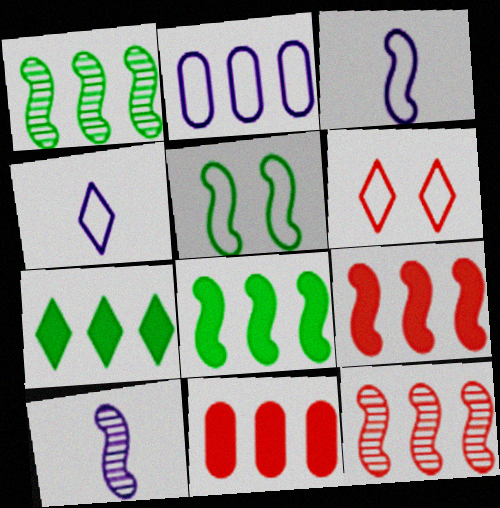[[2, 7, 12], 
[5, 9, 10]]